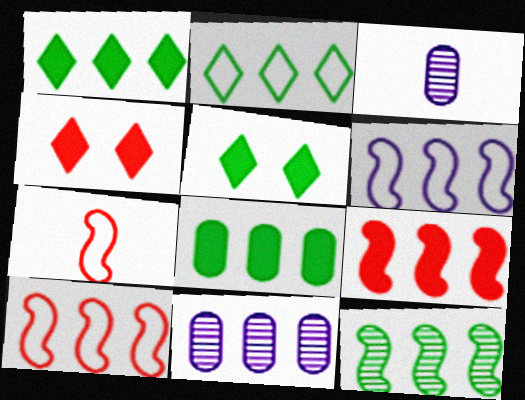[[1, 10, 11], 
[2, 8, 12], 
[2, 9, 11], 
[3, 5, 10], 
[5, 7, 11], 
[6, 9, 12]]